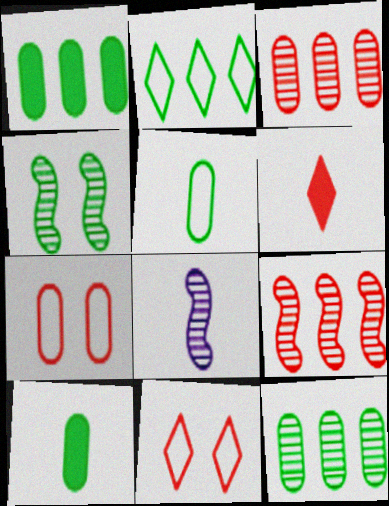[[1, 8, 11], 
[2, 4, 10], 
[4, 8, 9], 
[5, 6, 8], 
[6, 7, 9]]